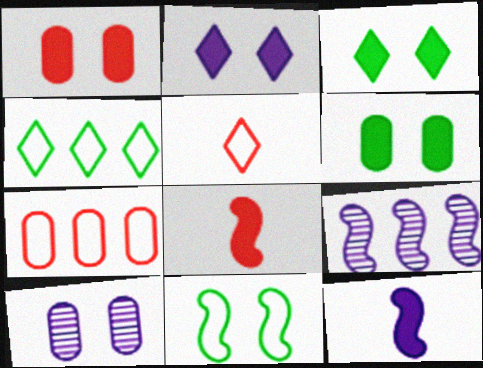[[4, 8, 10], 
[5, 6, 9], 
[8, 9, 11]]